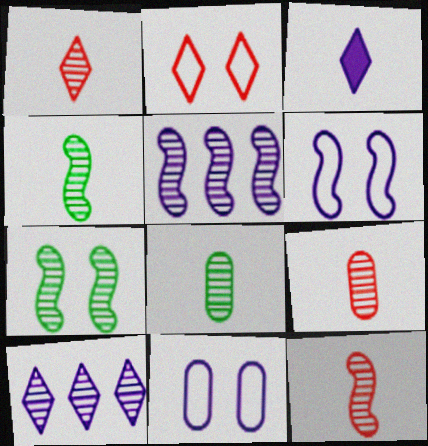[[1, 9, 12], 
[3, 5, 11], 
[5, 7, 12], 
[7, 9, 10]]